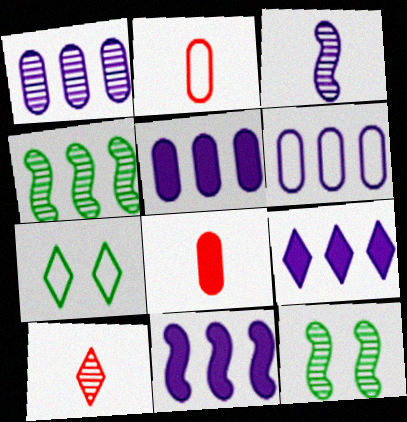[[1, 5, 6], 
[1, 10, 12], 
[2, 9, 12], 
[5, 9, 11], 
[7, 9, 10]]